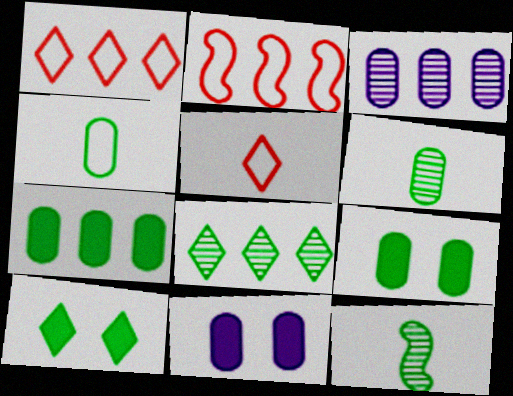[[1, 11, 12]]